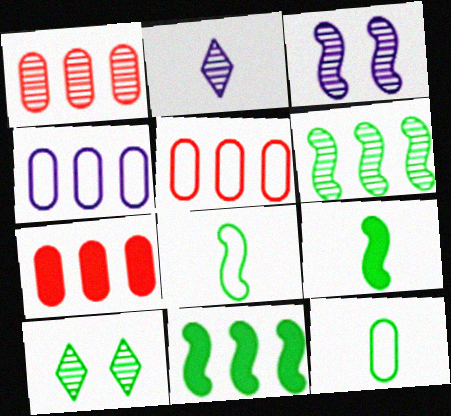[[1, 5, 7], 
[10, 11, 12]]